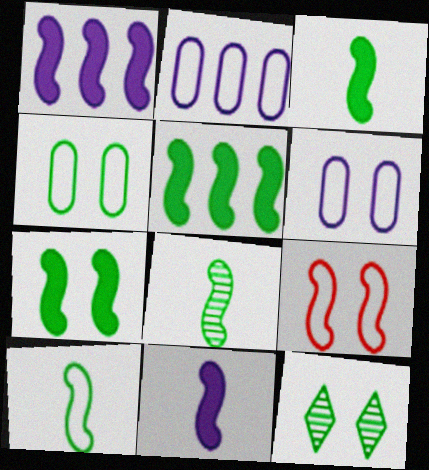[[1, 8, 9], 
[3, 5, 7], 
[3, 8, 10], 
[4, 7, 12]]